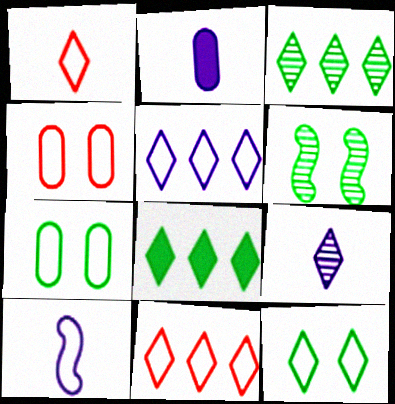[[1, 5, 12], 
[2, 6, 11], 
[2, 9, 10], 
[7, 10, 11]]